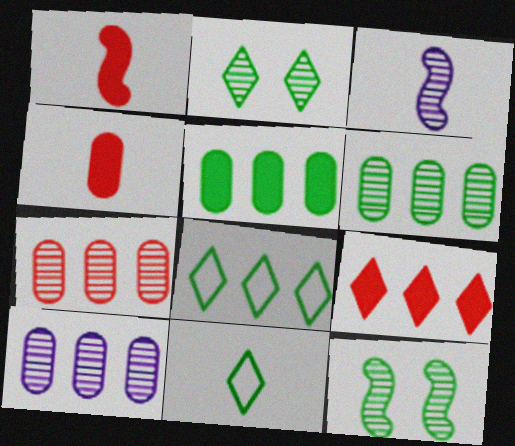[[2, 3, 7], 
[3, 4, 11], 
[5, 11, 12], 
[6, 7, 10]]